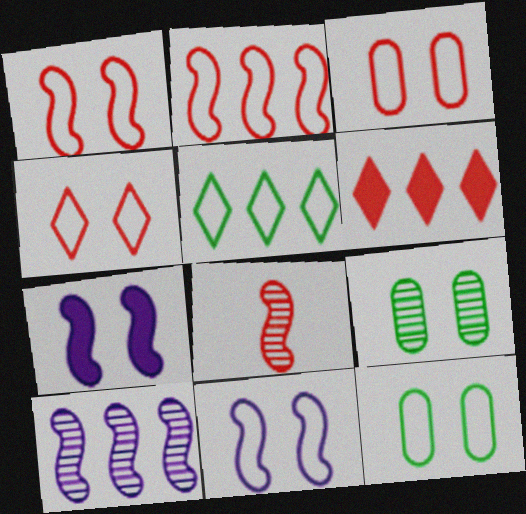[[1, 3, 4], 
[3, 6, 8], 
[4, 7, 9], 
[4, 11, 12]]